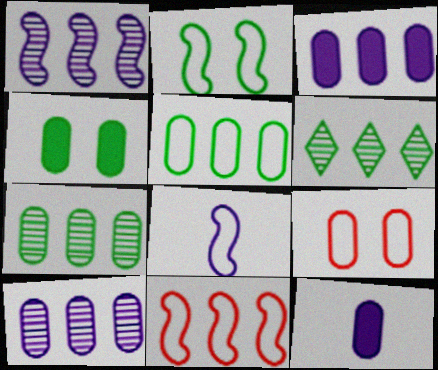[[2, 8, 11], 
[3, 6, 11], 
[7, 9, 12]]